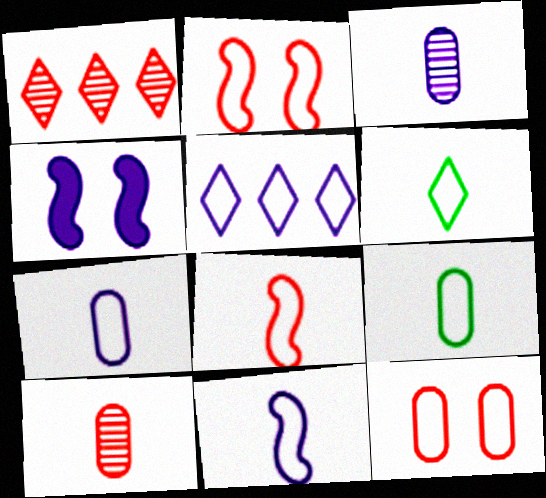[[1, 4, 9], 
[2, 5, 9], 
[3, 4, 5], 
[6, 7, 8]]